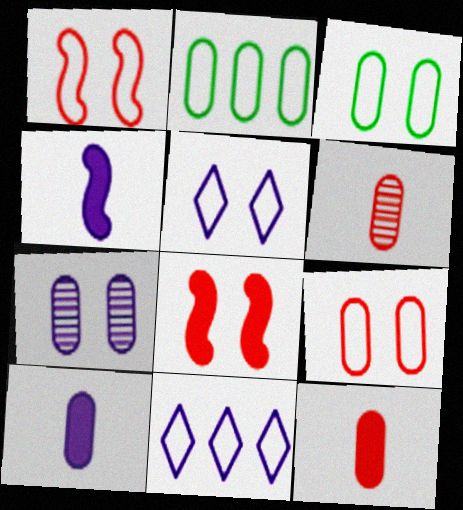[[1, 3, 5], 
[2, 7, 12], 
[4, 7, 11]]